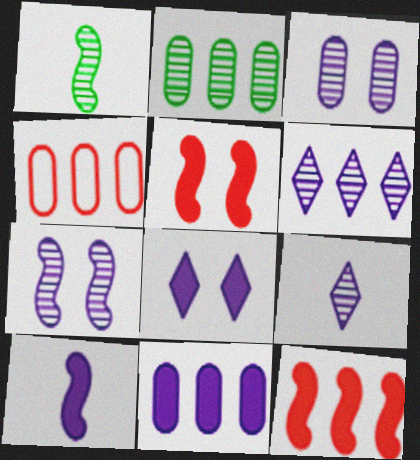[[1, 4, 8], 
[2, 4, 11], 
[8, 10, 11]]